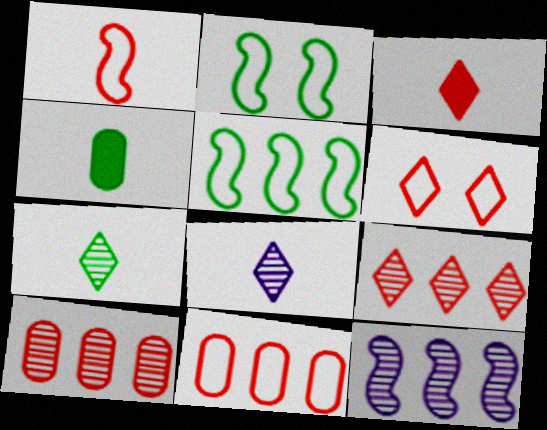[[1, 4, 8], 
[1, 6, 11], 
[3, 6, 9], 
[4, 6, 12]]